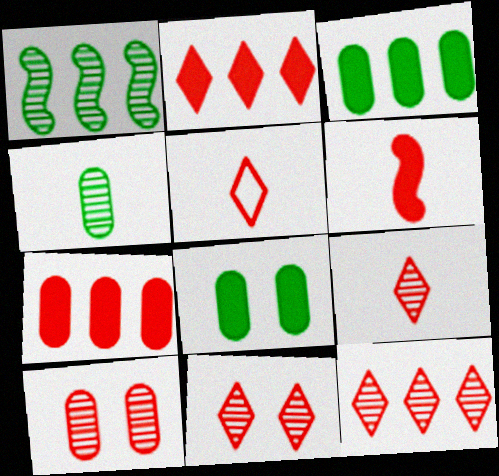[[2, 5, 11], 
[9, 11, 12]]